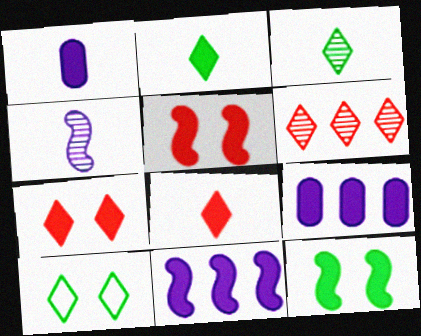[[2, 5, 9], 
[8, 9, 12]]